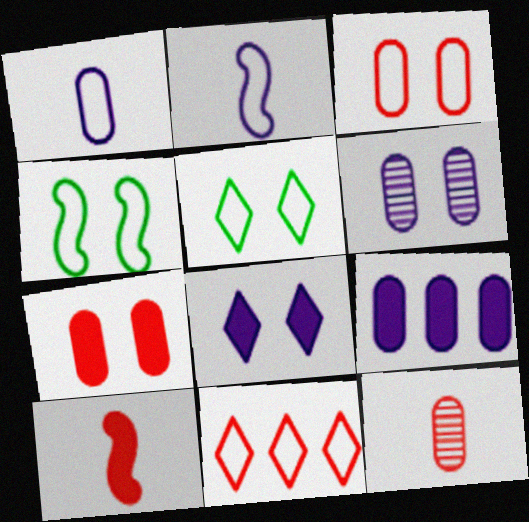[[1, 4, 11], 
[1, 6, 9]]